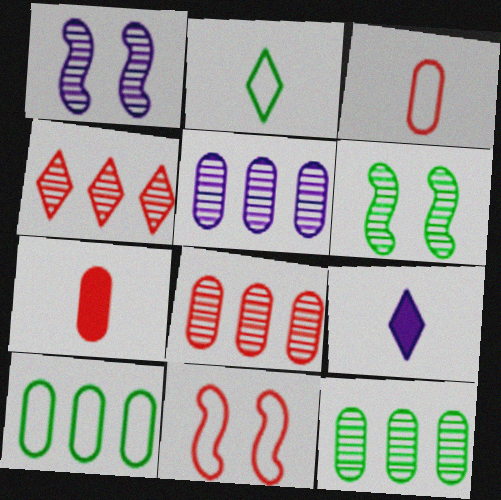[[4, 7, 11], 
[5, 8, 12], 
[9, 11, 12]]